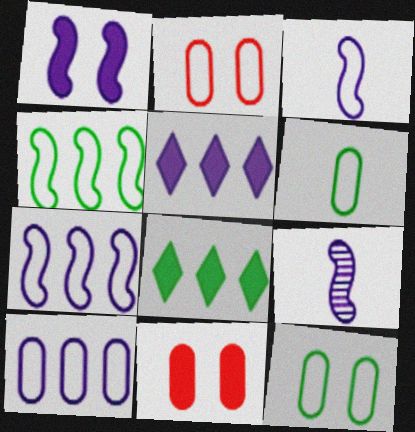[[1, 7, 9], 
[2, 6, 10], 
[2, 8, 9]]